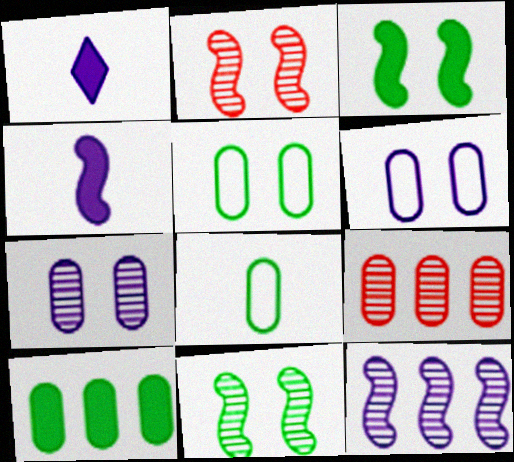[[1, 6, 12]]